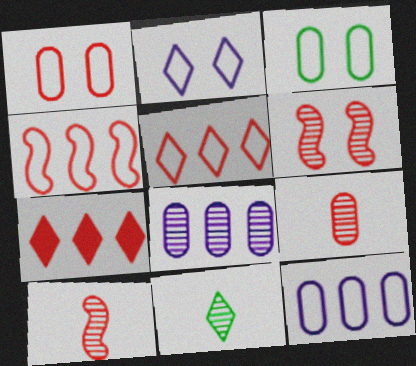[[1, 7, 10], 
[2, 7, 11], 
[6, 8, 11]]